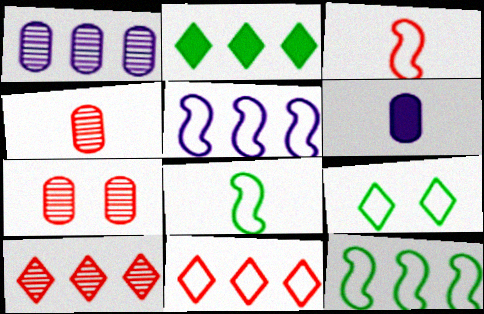[]